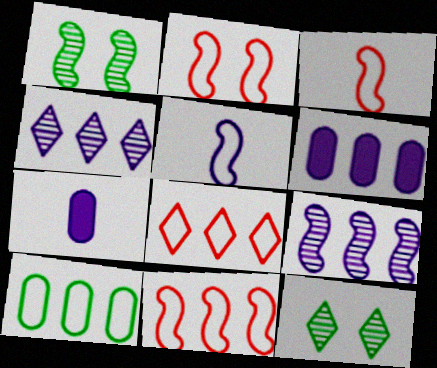[[1, 7, 8], 
[2, 3, 11], 
[3, 6, 12], 
[7, 11, 12]]